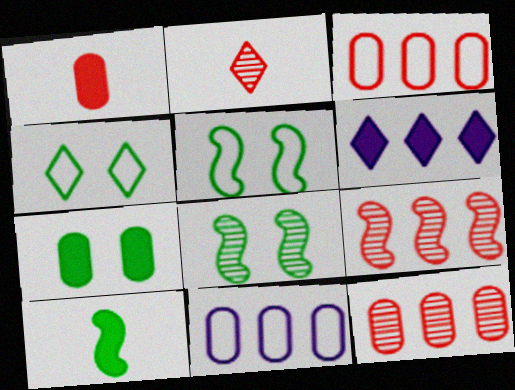[[2, 4, 6], 
[4, 7, 8]]